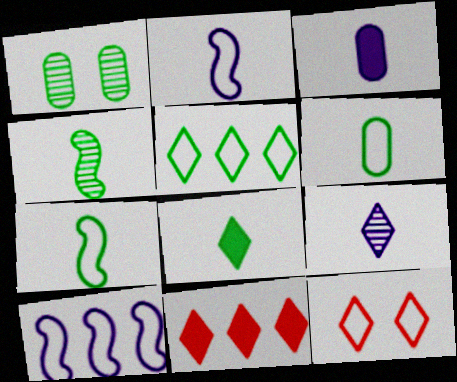[[1, 2, 11], 
[2, 3, 9], 
[4, 6, 8], 
[6, 10, 12]]